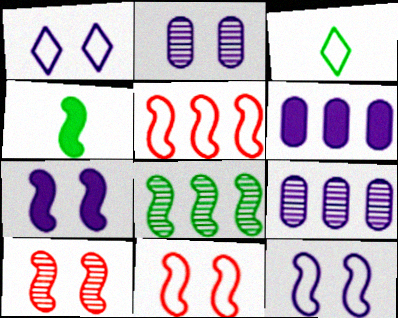[[1, 2, 7], 
[3, 6, 10]]